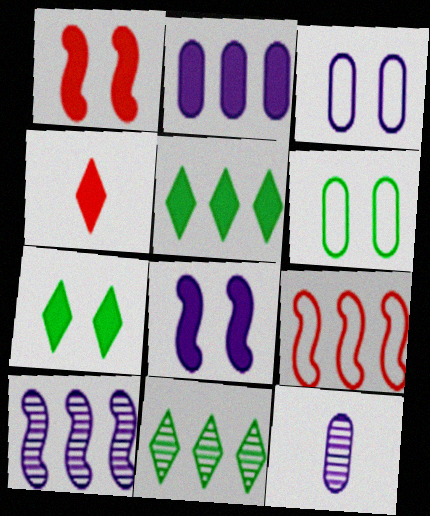[[2, 3, 12], 
[2, 9, 11], 
[4, 6, 10], 
[7, 9, 12]]